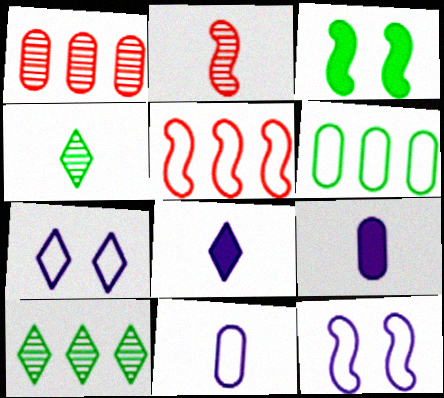[[3, 4, 6]]